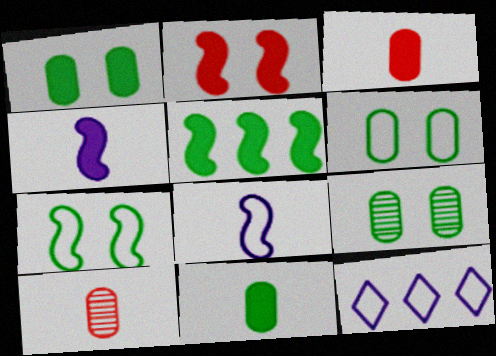[[1, 6, 9], 
[2, 4, 5]]